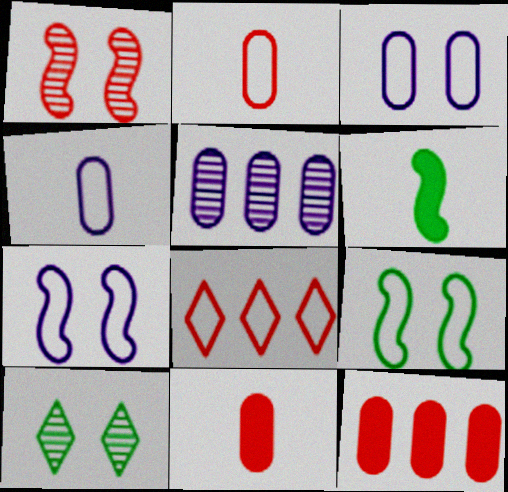[[1, 8, 11], 
[4, 8, 9]]